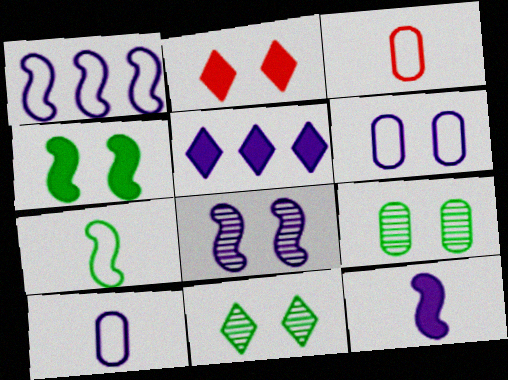[[1, 8, 12], 
[5, 8, 10]]